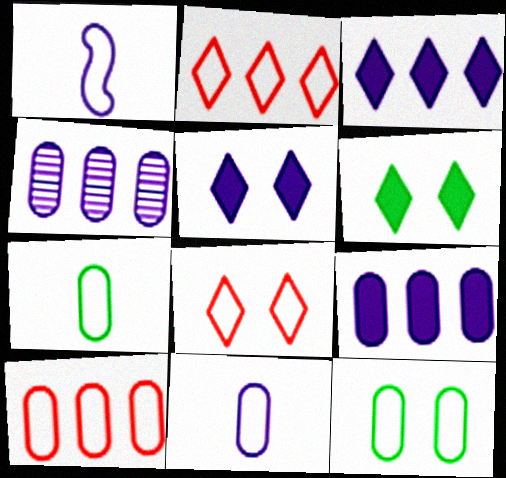[[1, 2, 12], 
[1, 4, 5], 
[10, 11, 12]]